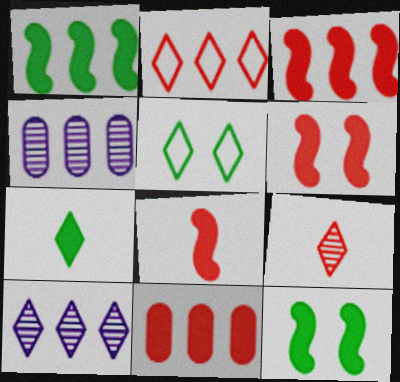[[1, 2, 4], 
[3, 6, 8], 
[4, 5, 8]]